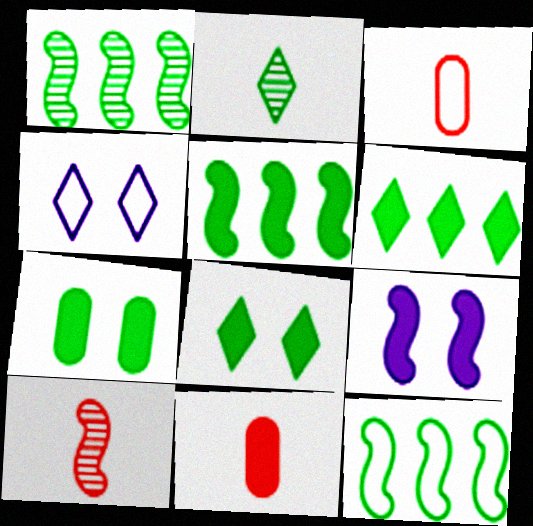[[1, 4, 11], 
[1, 5, 12], 
[2, 7, 12], 
[3, 4, 12], 
[6, 9, 11], 
[9, 10, 12]]